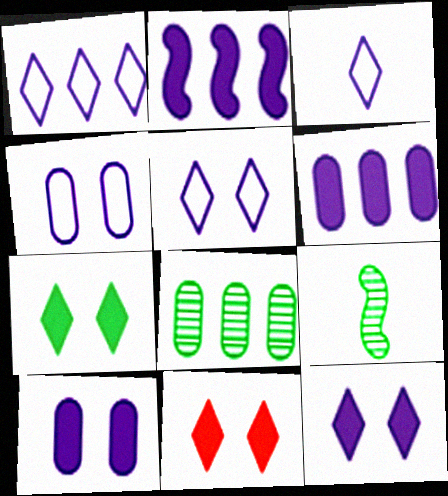[[1, 3, 5], 
[7, 11, 12]]